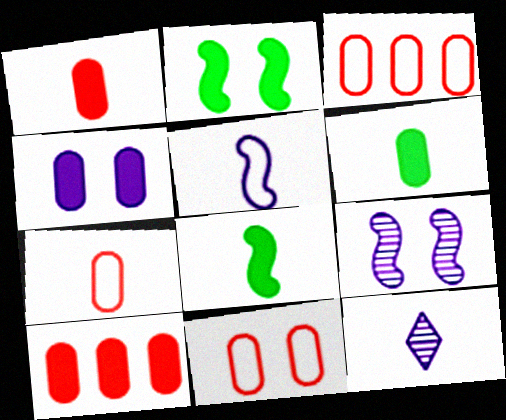[[2, 3, 12], 
[3, 7, 11], 
[4, 6, 10], 
[7, 8, 12]]